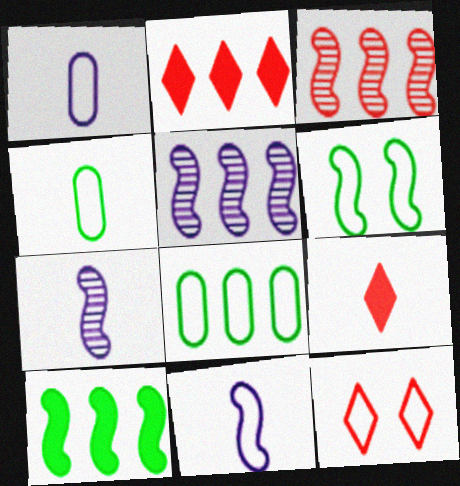[[2, 5, 8], 
[4, 7, 9], 
[8, 11, 12]]